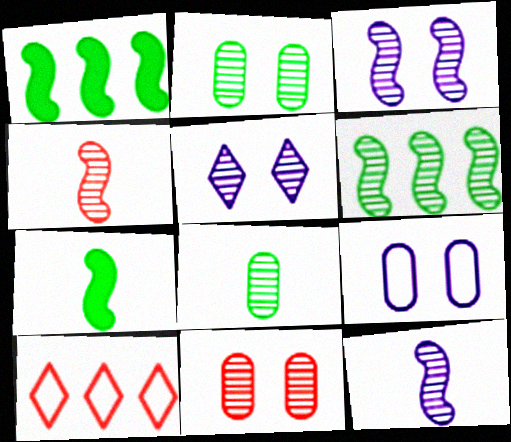[[3, 4, 6]]